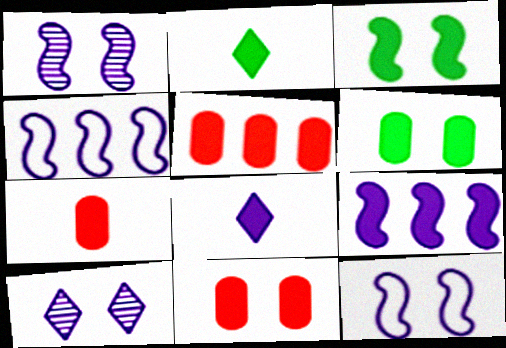[[2, 9, 11], 
[3, 5, 8], 
[5, 7, 11]]